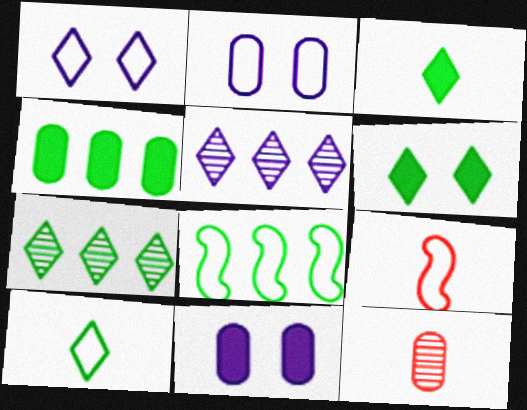[[2, 4, 12], 
[4, 7, 8], 
[6, 7, 10], 
[7, 9, 11]]